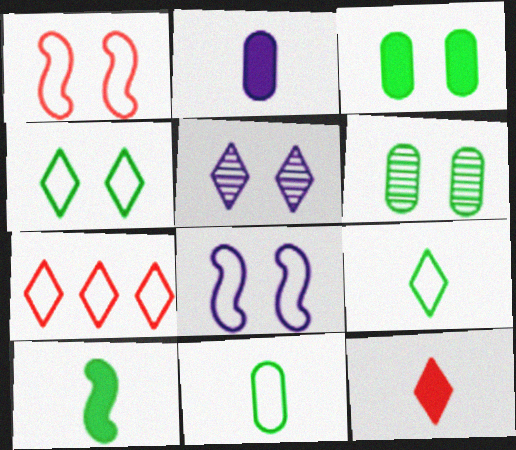[[1, 3, 5], 
[2, 10, 12], 
[7, 8, 11]]